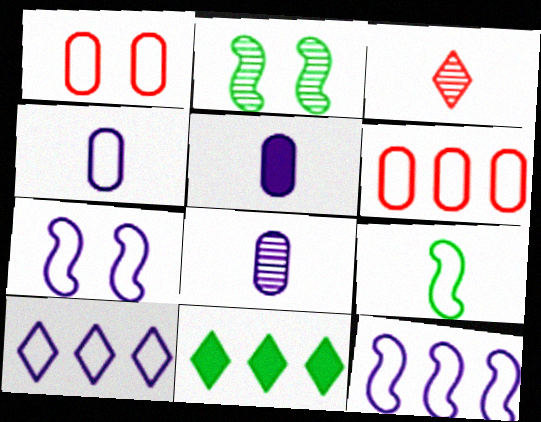[[1, 9, 10], 
[3, 5, 9], 
[4, 5, 8], 
[4, 7, 10]]